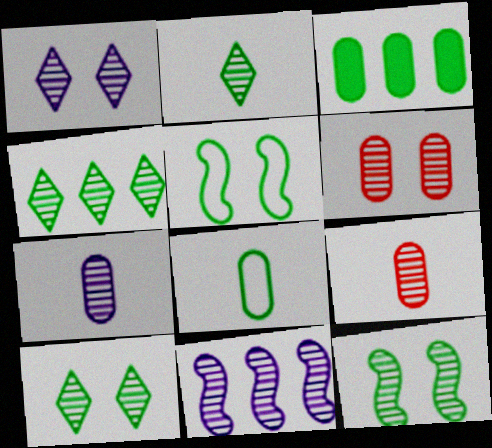[[1, 6, 12], 
[1, 7, 11], 
[2, 3, 5], 
[2, 4, 10], 
[2, 6, 11], 
[9, 10, 11]]